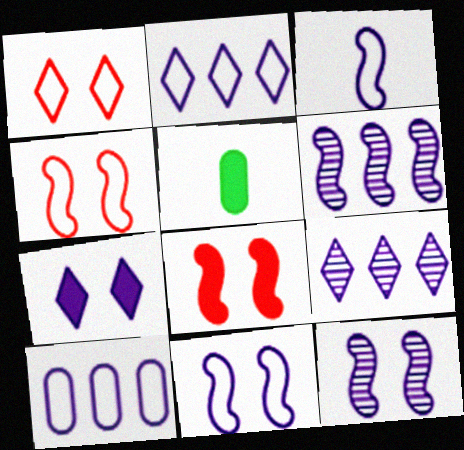[[1, 5, 6], 
[4, 5, 9]]